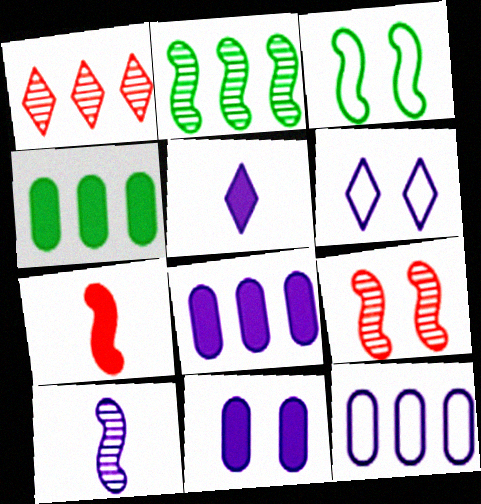[[2, 9, 10], 
[6, 8, 10]]